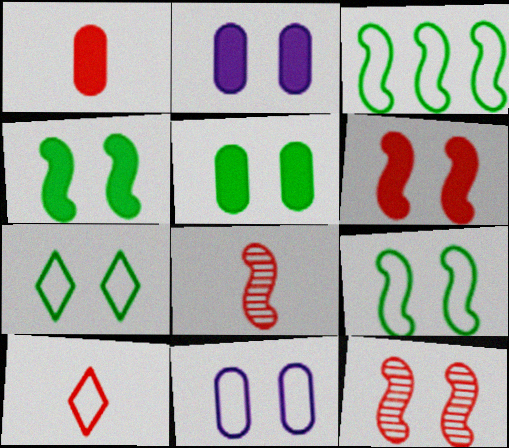[[1, 8, 10], 
[2, 7, 12], 
[3, 10, 11]]